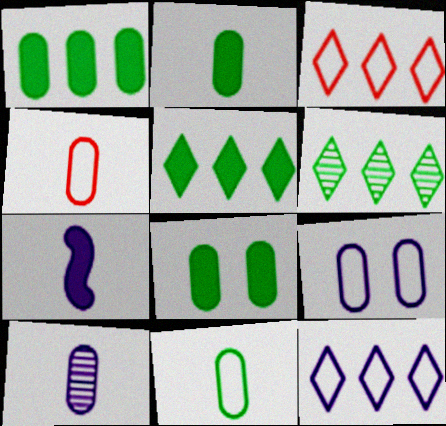[[1, 2, 8], 
[2, 4, 10]]